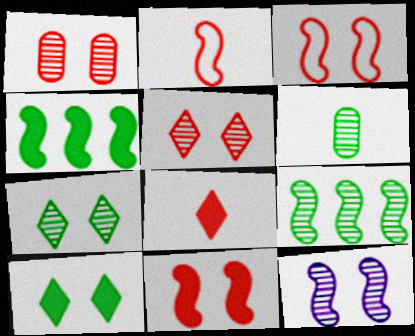[[1, 7, 12], 
[2, 4, 12], 
[6, 7, 9]]